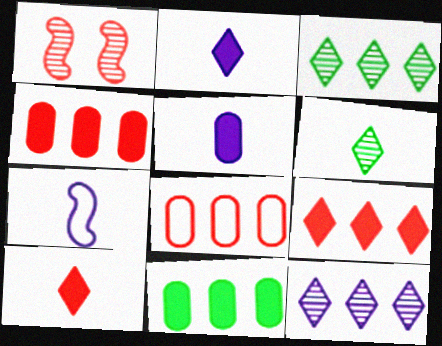[[1, 8, 10]]